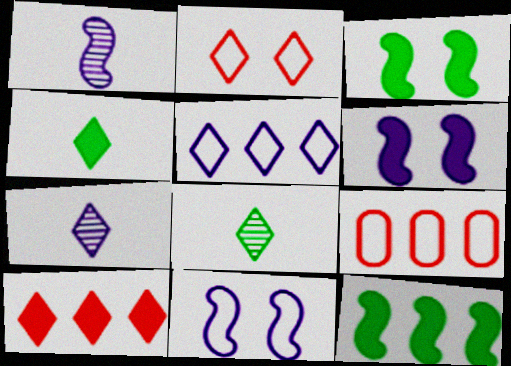[[3, 7, 9], 
[6, 8, 9]]